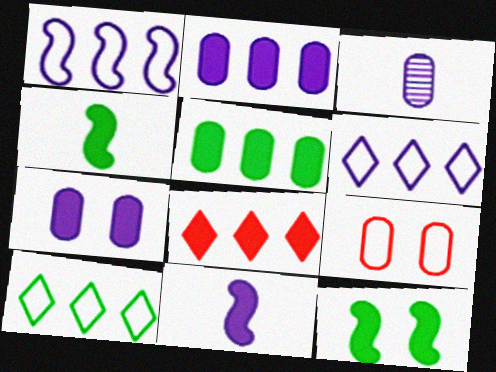[[3, 5, 9], 
[4, 7, 8]]